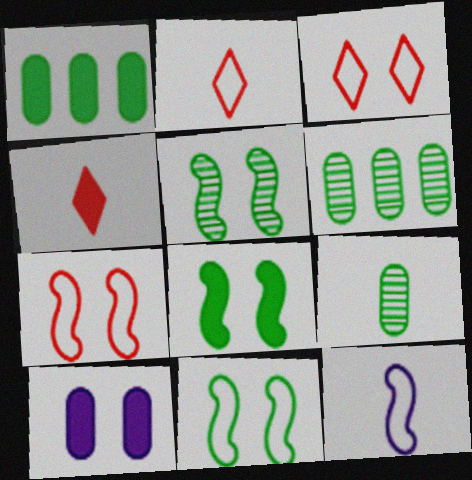[[3, 5, 10], 
[4, 9, 12], 
[5, 8, 11]]